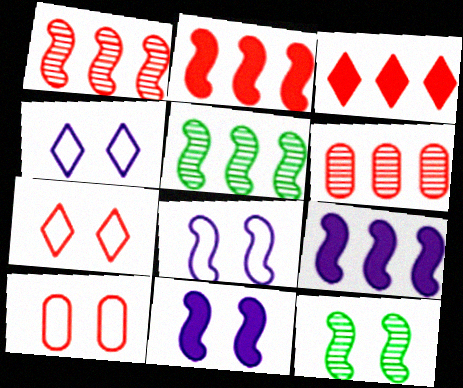[]